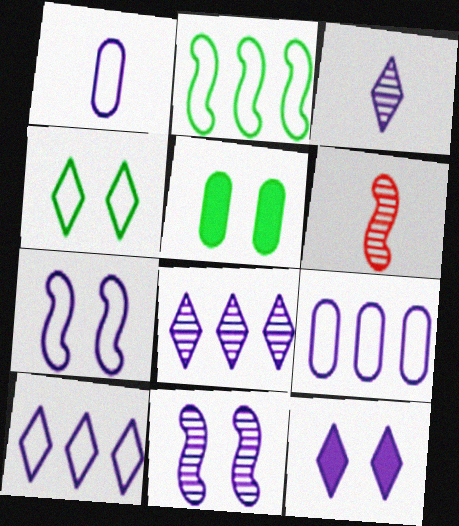[[1, 7, 10], 
[3, 10, 12], 
[5, 6, 10]]